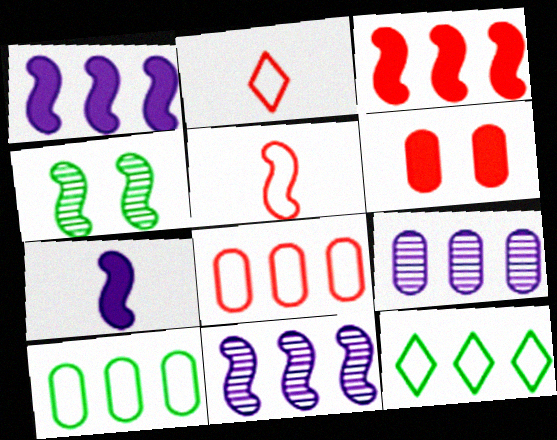[[1, 4, 5], 
[3, 9, 12]]